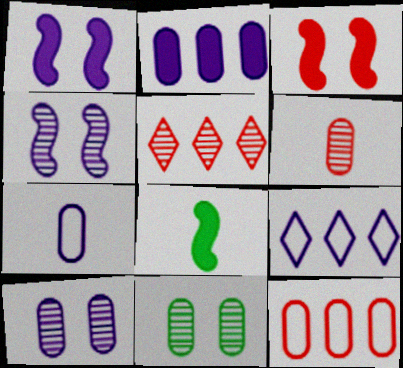[[2, 7, 10]]